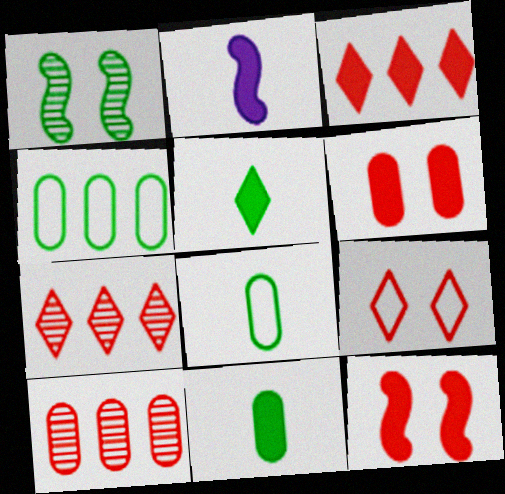[[1, 4, 5]]